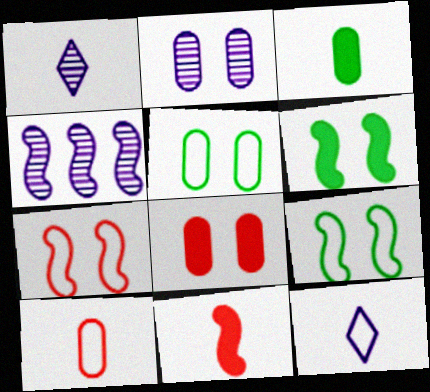[[1, 2, 4], 
[2, 5, 8], 
[4, 9, 11]]